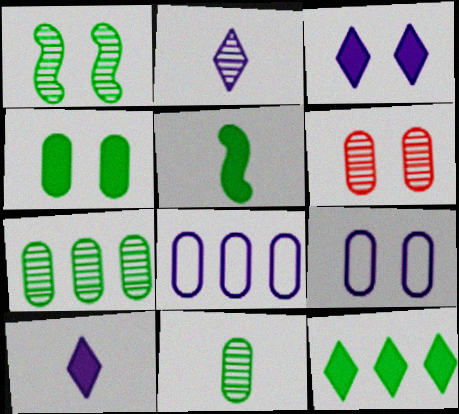[[4, 5, 12], 
[4, 6, 9]]